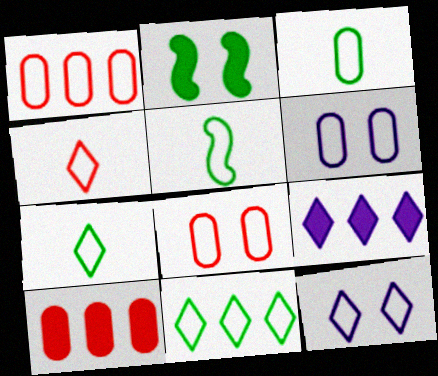[[1, 3, 6], 
[1, 5, 12], 
[3, 5, 7], 
[4, 11, 12]]